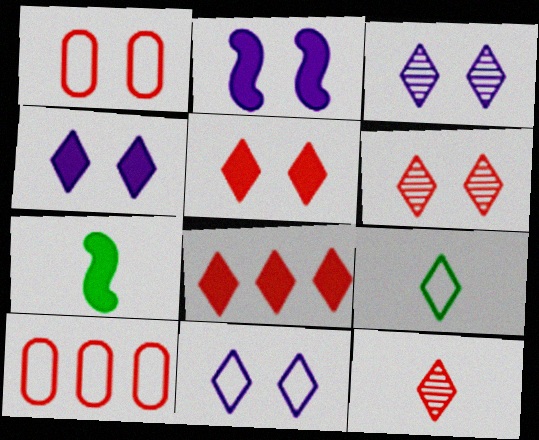[[3, 4, 11], 
[3, 7, 10], 
[3, 8, 9]]